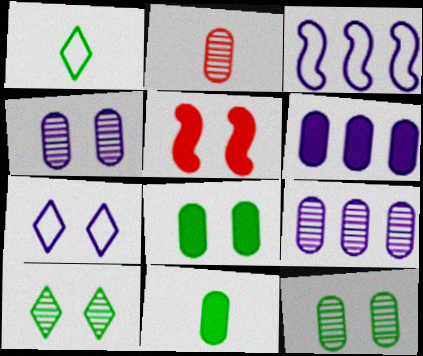[[1, 5, 9], 
[2, 9, 12], 
[5, 7, 12]]